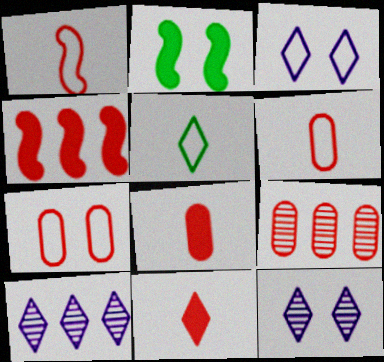[[2, 6, 10], 
[2, 7, 12], 
[7, 8, 9]]